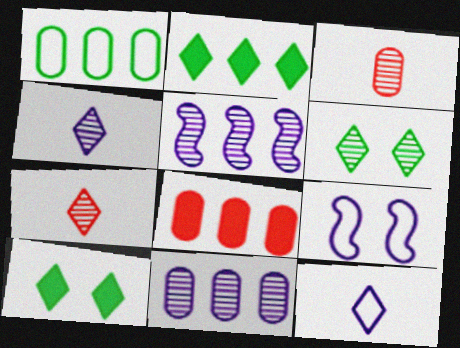[[1, 8, 11], 
[2, 3, 9], 
[3, 5, 6]]